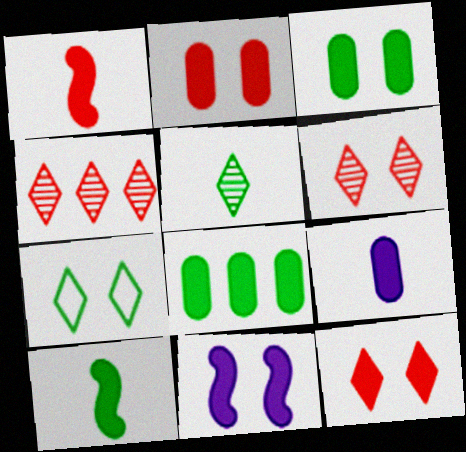[[2, 8, 9], 
[3, 11, 12]]